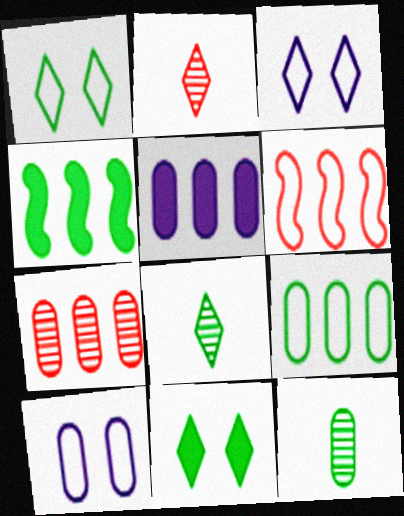[[1, 4, 12], 
[2, 4, 10], 
[5, 7, 9]]